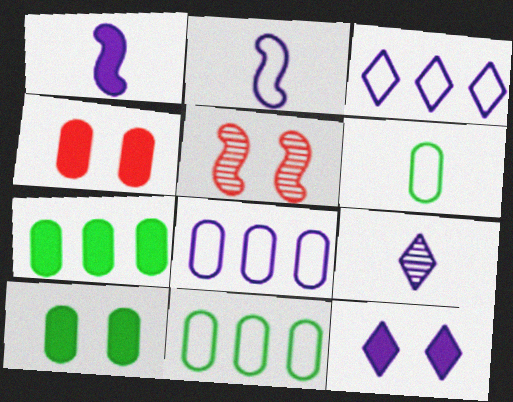[[3, 9, 12]]